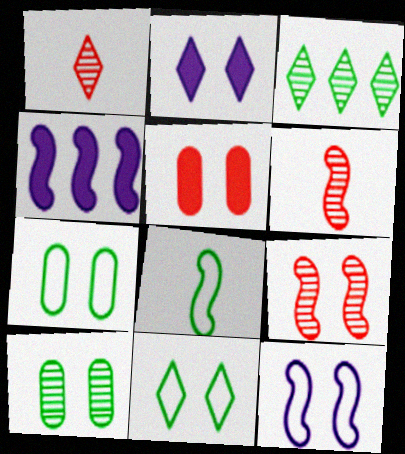[[1, 4, 7], 
[2, 7, 9], 
[4, 8, 9]]